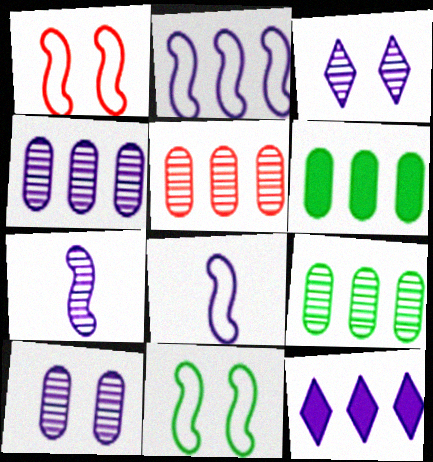[[2, 4, 12], 
[3, 4, 7], 
[4, 5, 9], 
[8, 10, 12]]